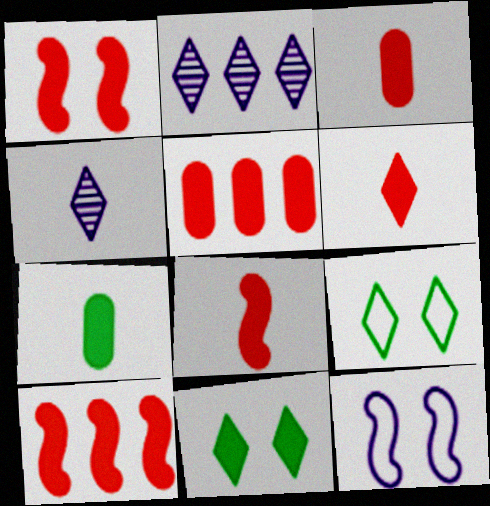[[1, 5, 6], 
[1, 8, 10], 
[2, 6, 9], 
[3, 6, 8]]